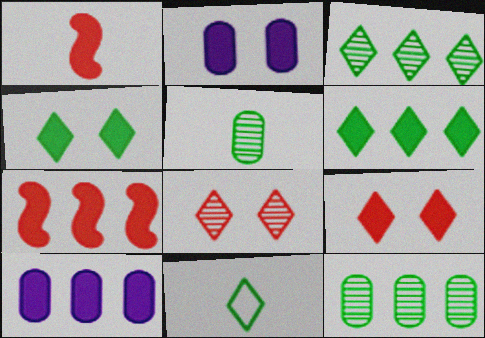[[1, 2, 6], 
[1, 4, 10], 
[3, 4, 11], 
[6, 7, 10]]